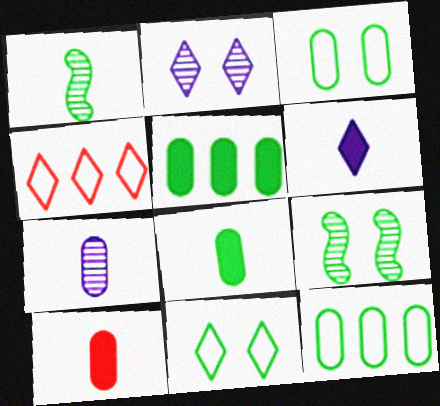[[1, 5, 11]]